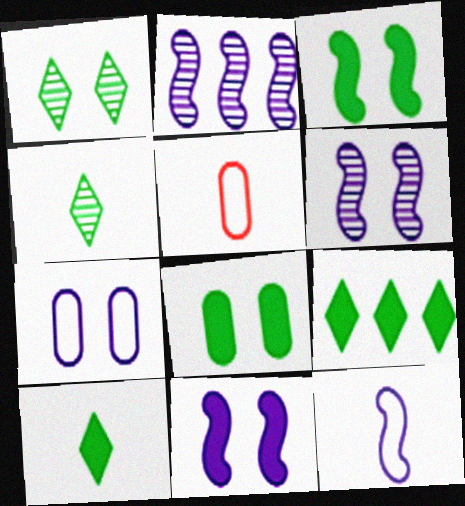[[2, 11, 12], 
[5, 6, 9]]